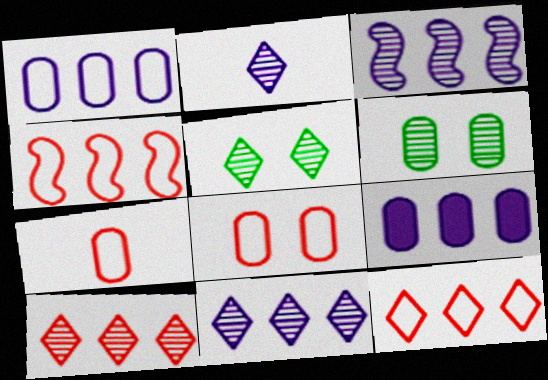[[2, 5, 10], 
[6, 7, 9]]